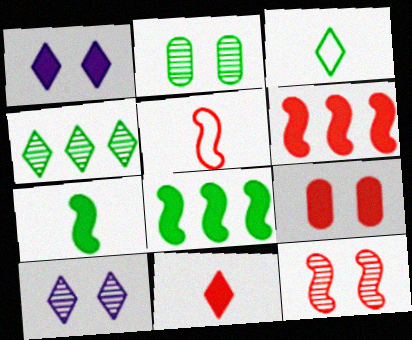[[2, 3, 8], 
[2, 10, 12], 
[5, 6, 12], 
[6, 9, 11]]